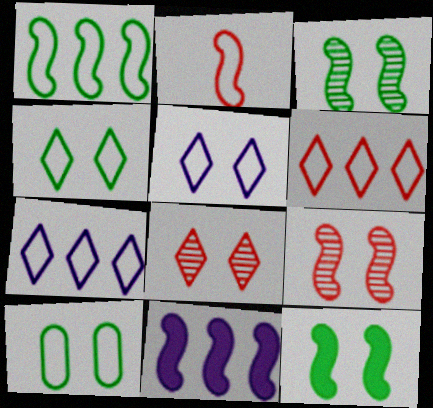[[2, 3, 11], 
[2, 7, 10]]